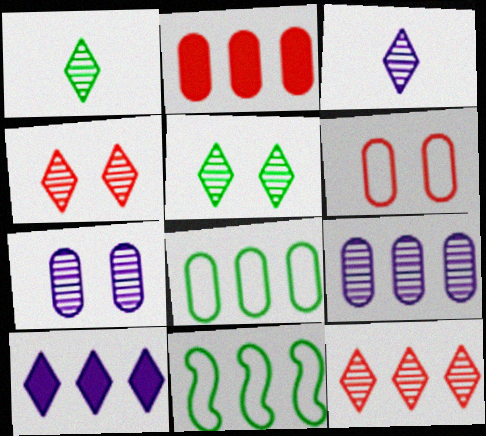[[2, 8, 9], 
[3, 5, 12]]